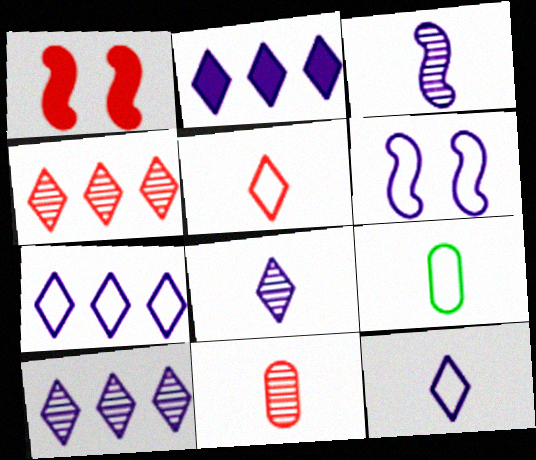[[1, 9, 10], 
[2, 7, 10]]